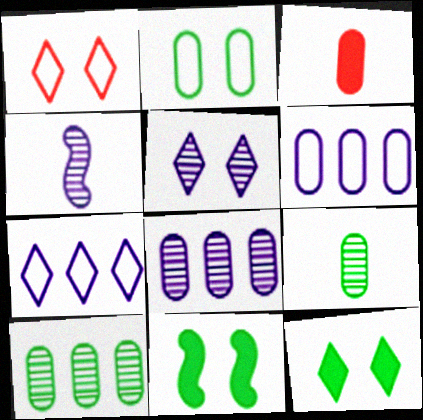[[1, 5, 12], 
[2, 3, 8], 
[4, 5, 8]]